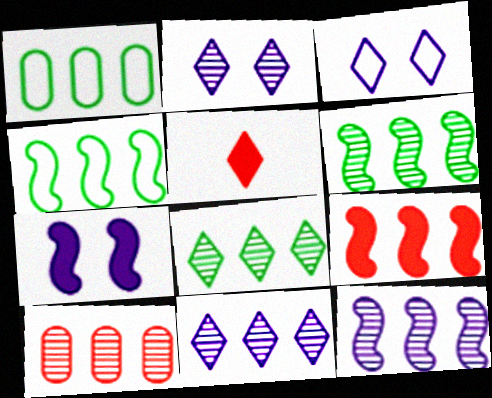[[1, 9, 11], 
[3, 5, 8], 
[4, 9, 12], 
[6, 10, 11], 
[8, 10, 12]]